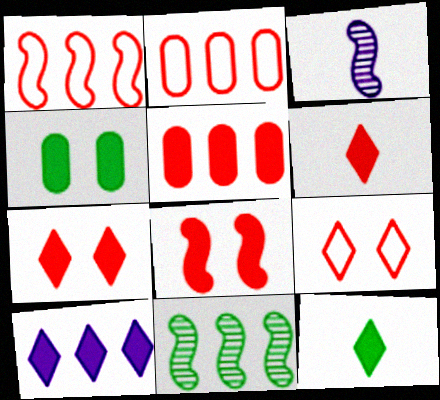[[2, 10, 11], 
[5, 6, 8], 
[7, 10, 12]]